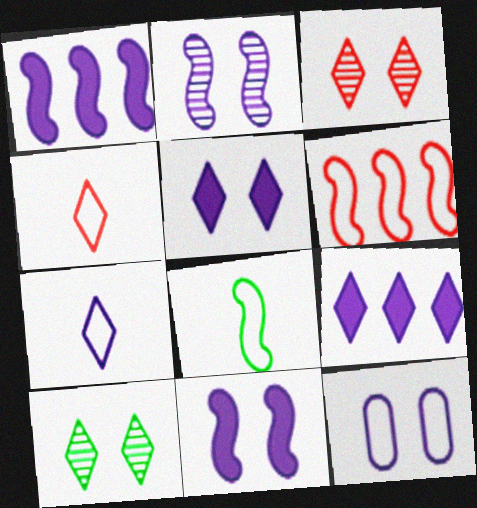[[2, 5, 12], 
[4, 9, 10]]